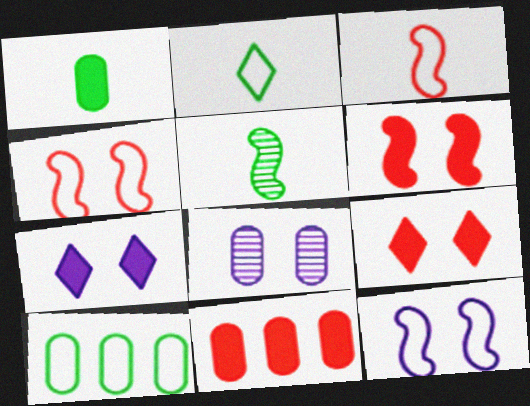[[1, 2, 5], 
[7, 8, 12]]